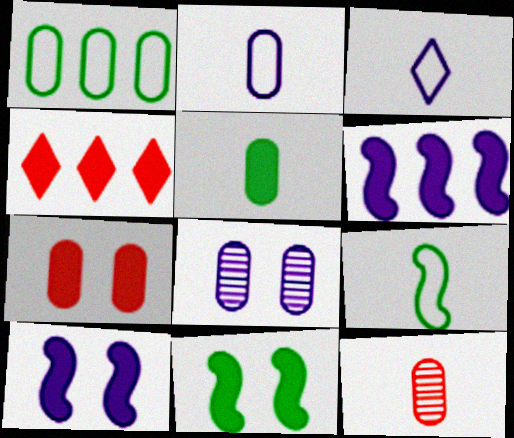[[2, 5, 12], 
[3, 6, 8], 
[4, 5, 10], 
[4, 8, 9]]